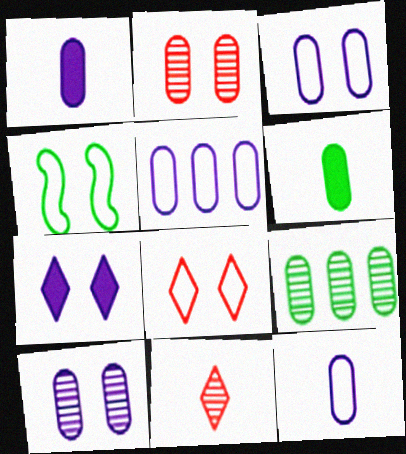[[1, 5, 10], 
[2, 4, 7], 
[2, 5, 6], 
[3, 4, 8], 
[3, 5, 12]]